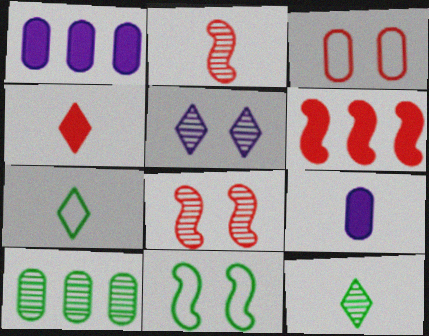[[1, 7, 8], 
[2, 5, 10], 
[2, 7, 9], 
[3, 9, 10]]